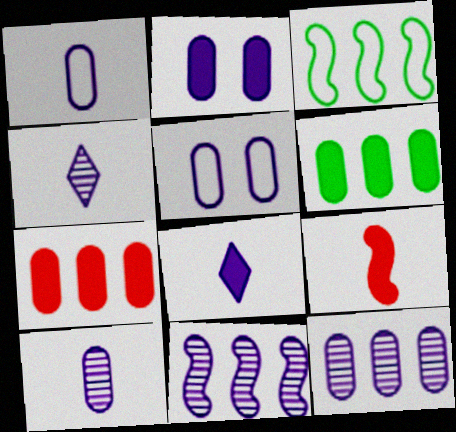[[1, 2, 12], 
[5, 8, 11]]